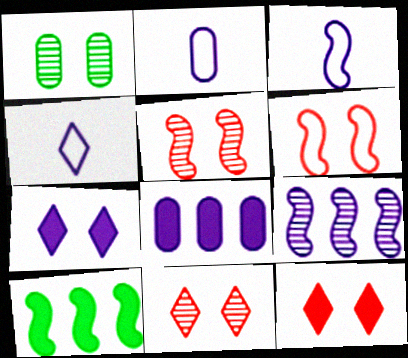[[1, 6, 7], 
[2, 3, 4], 
[2, 7, 9], 
[2, 10, 11], 
[3, 5, 10]]